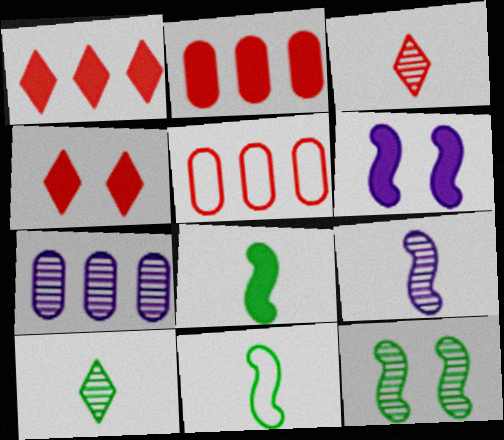[[3, 7, 12], 
[4, 7, 11], 
[5, 6, 10]]